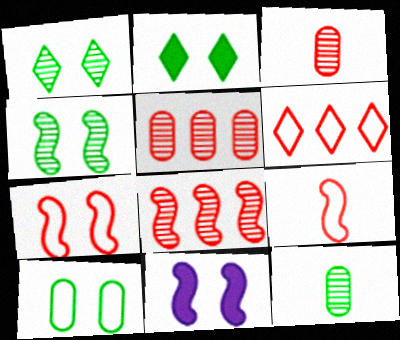[[2, 4, 10], 
[4, 7, 11], 
[6, 11, 12]]